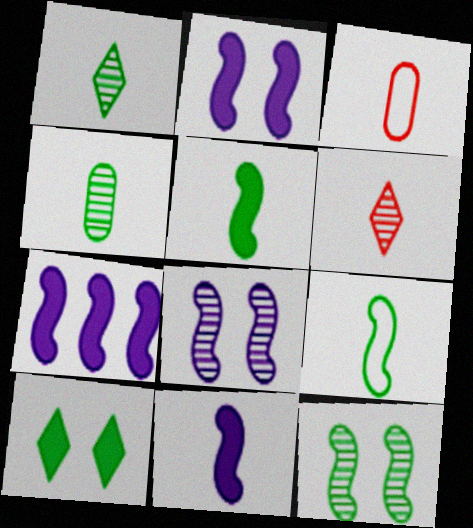[[1, 3, 11], 
[2, 7, 11]]